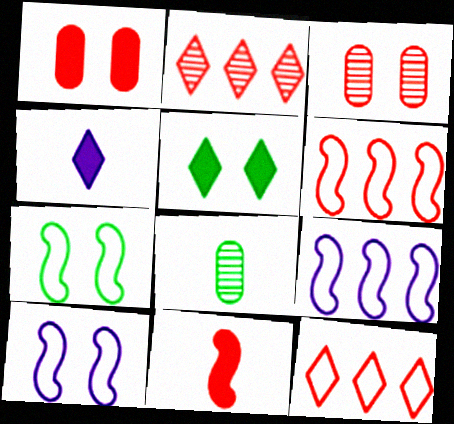[[3, 5, 10], 
[3, 11, 12]]